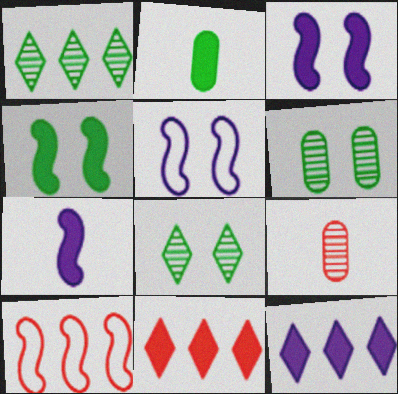[[2, 3, 11]]